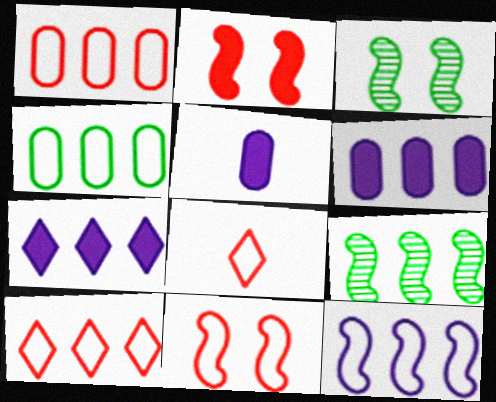[[1, 7, 9], 
[1, 8, 11], 
[3, 5, 10], 
[3, 6, 8], 
[4, 10, 12], 
[6, 9, 10]]